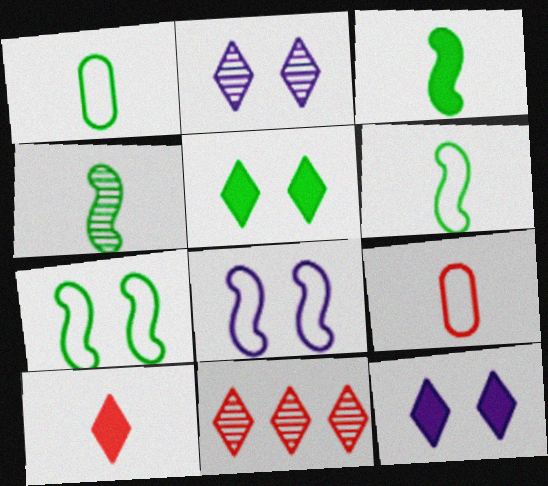[[3, 4, 6]]